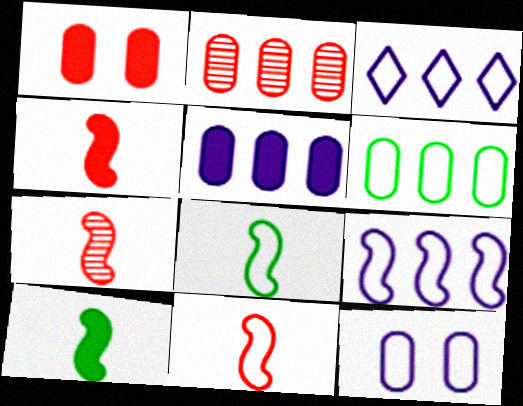[[2, 5, 6], 
[4, 7, 11]]